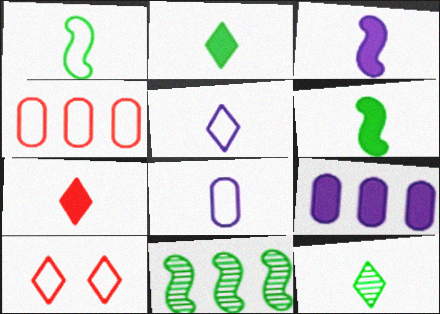[[5, 7, 12]]